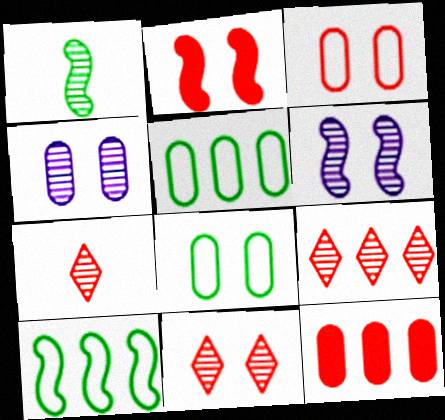[[1, 4, 9], 
[2, 3, 11], 
[7, 9, 11]]